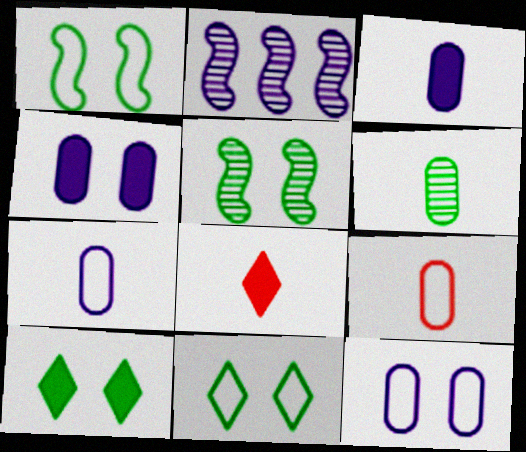[[2, 9, 10], 
[3, 6, 9]]